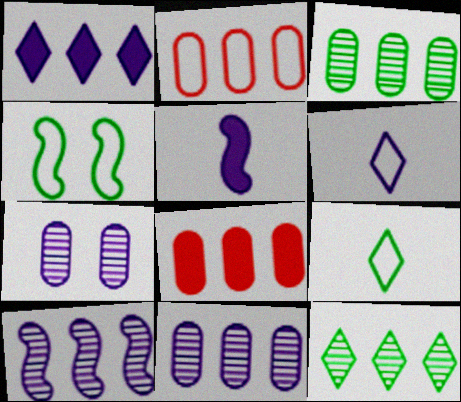[[2, 4, 6]]